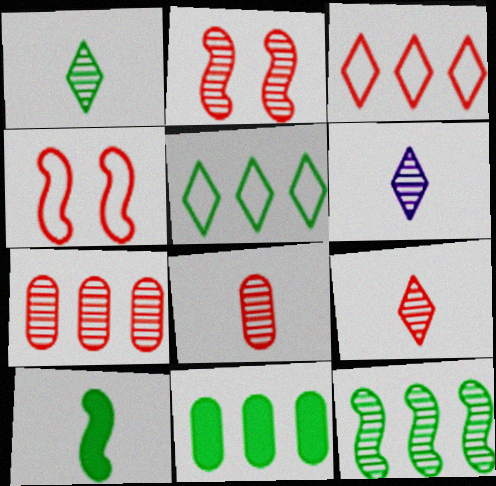[[1, 6, 9], 
[2, 7, 9], 
[4, 6, 11], 
[5, 11, 12]]